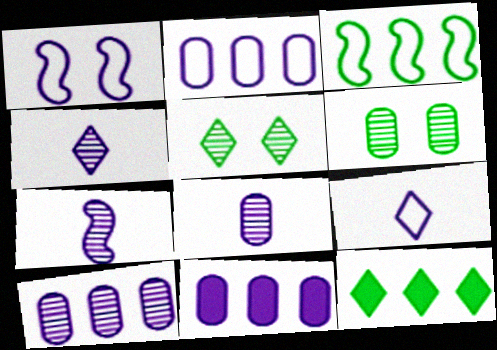[[1, 2, 9], 
[1, 4, 11], 
[2, 10, 11], 
[4, 7, 8]]